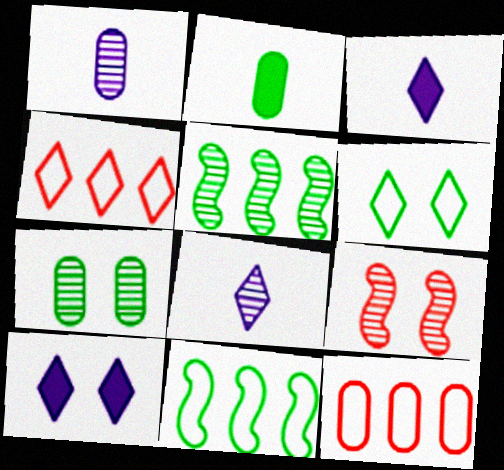[[2, 5, 6]]